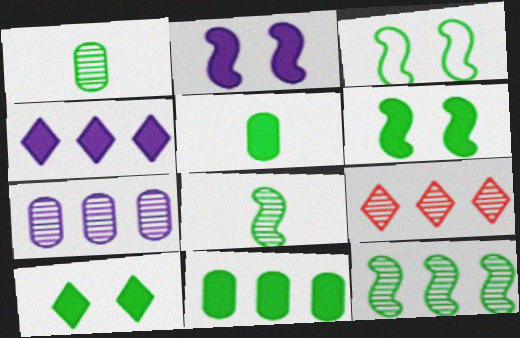[[7, 9, 12]]